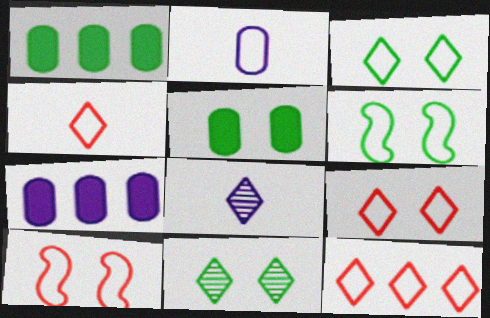[[1, 8, 10], 
[2, 6, 12], 
[4, 9, 12], 
[5, 6, 11]]